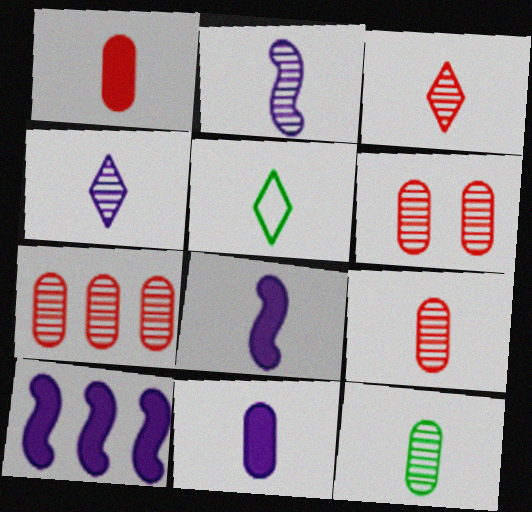[[1, 2, 5], 
[2, 3, 12], 
[5, 6, 10], 
[5, 8, 9], 
[6, 7, 9]]